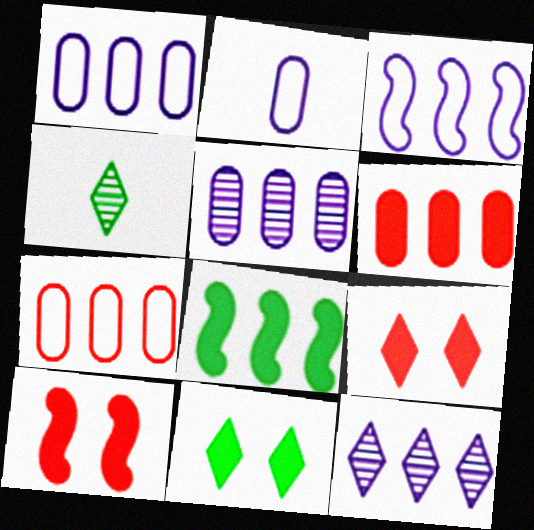[[1, 4, 10], 
[7, 8, 12]]